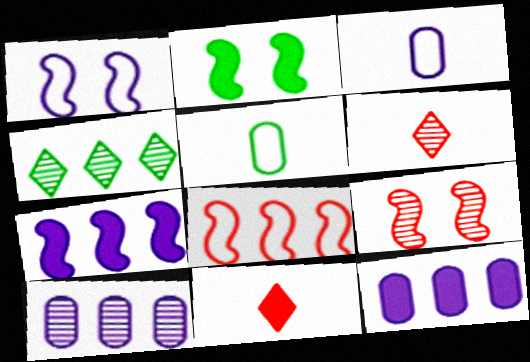[[1, 2, 9], 
[2, 4, 5], 
[2, 11, 12], 
[4, 8, 12]]